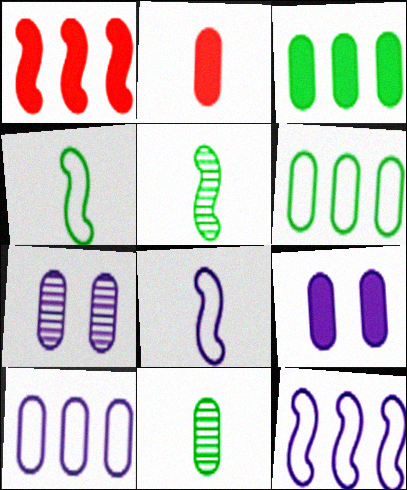[[2, 3, 9], 
[2, 6, 7]]